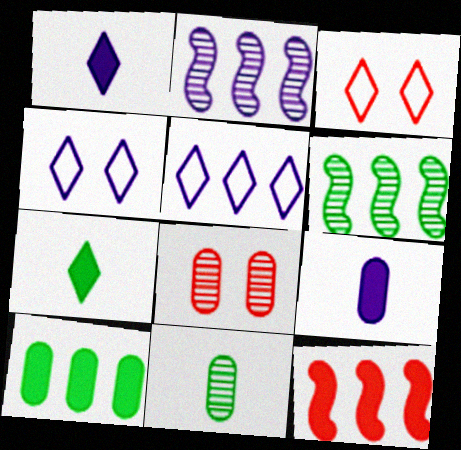[[2, 4, 9], 
[3, 6, 9], 
[4, 11, 12]]